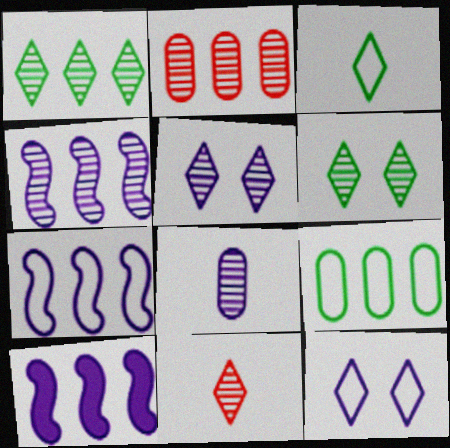[[1, 2, 4], 
[1, 5, 11], 
[4, 5, 8], 
[4, 7, 10], 
[8, 10, 12]]